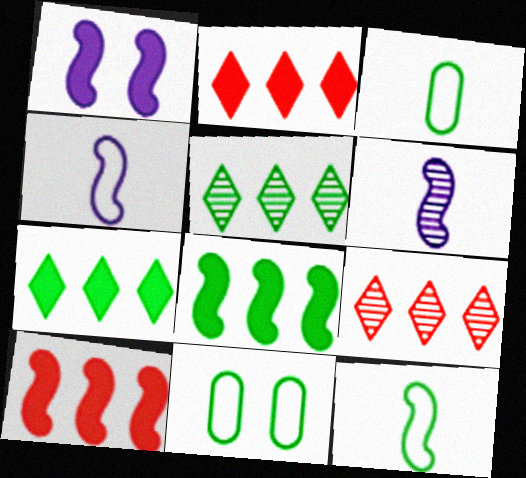[[1, 3, 9], 
[2, 6, 11]]